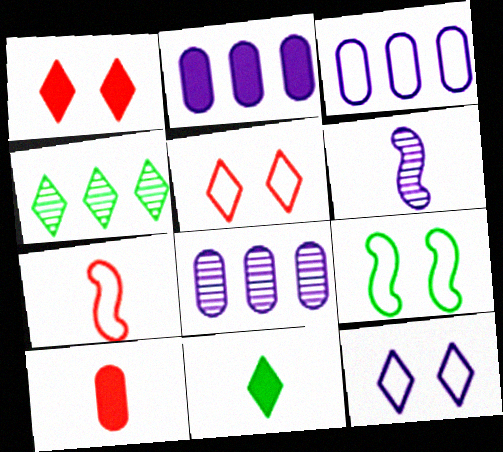[[2, 3, 8], 
[2, 6, 12]]